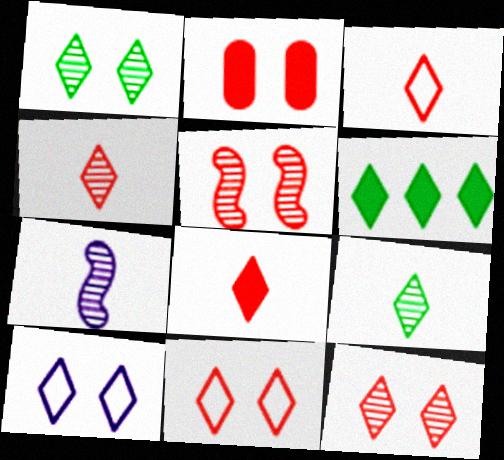[[2, 5, 11], 
[3, 4, 8], 
[4, 6, 10]]